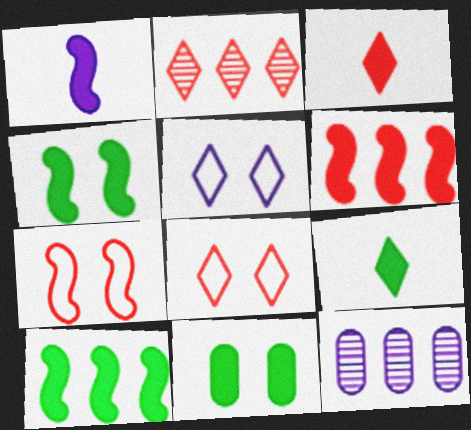[[1, 4, 6], 
[1, 5, 12], 
[2, 3, 8], 
[2, 5, 9], 
[7, 9, 12], 
[9, 10, 11]]